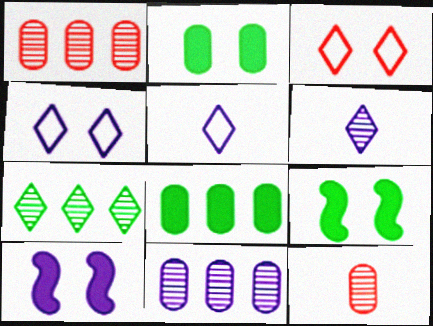[[1, 5, 9], 
[5, 10, 11]]